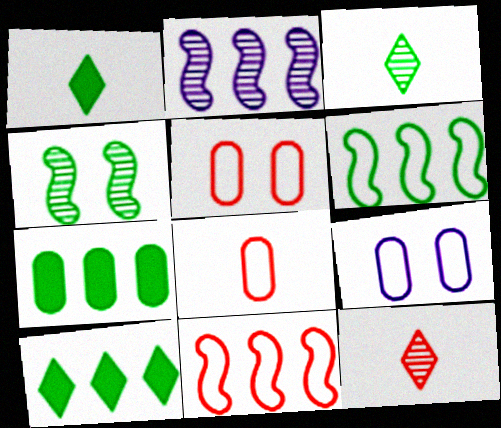[[1, 2, 5]]